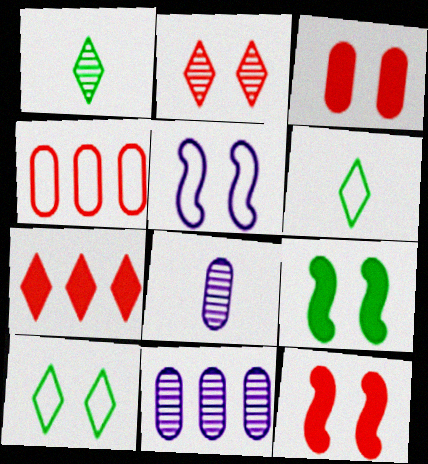[[4, 5, 6], 
[6, 11, 12]]